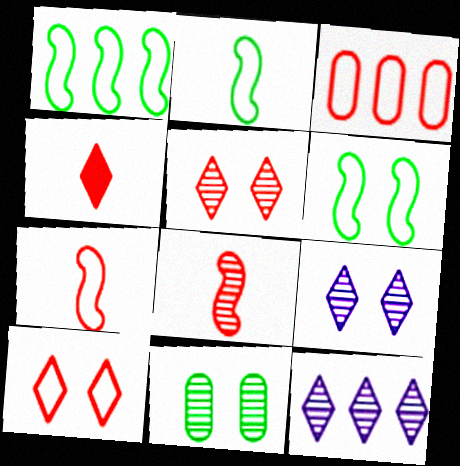[[1, 2, 6], 
[3, 7, 10], 
[8, 11, 12]]